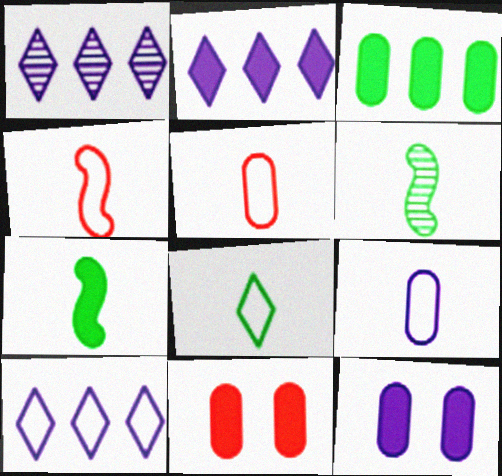[[1, 2, 10], 
[2, 7, 11], 
[4, 8, 9], 
[6, 10, 11]]